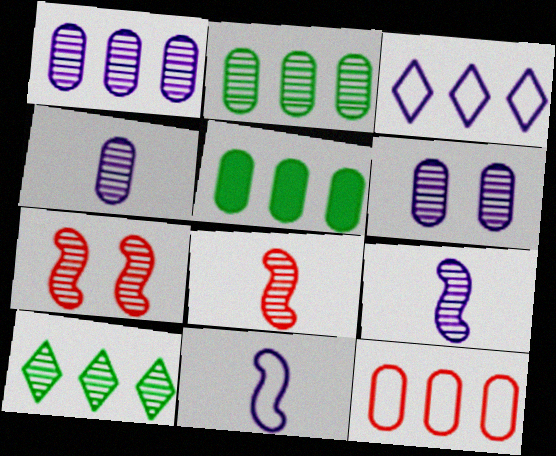[[1, 4, 6], 
[1, 5, 12], 
[4, 7, 10], 
[6, 8, 10]]